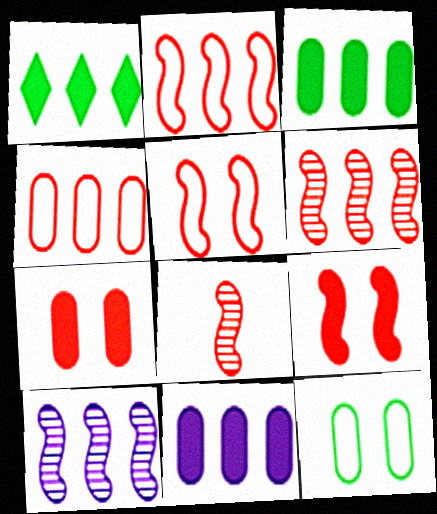[[1, 4, 10], 
[2, 8, 9]]